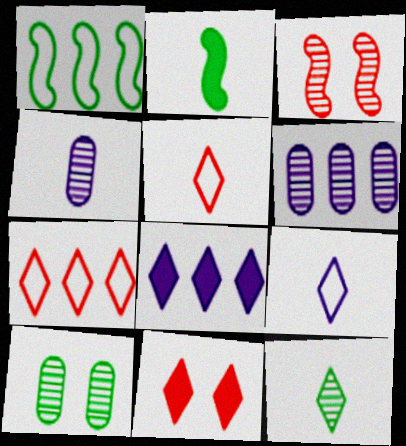[[1, 4, 11], 
[2, 4, 5], 
[3, 6, 12]]